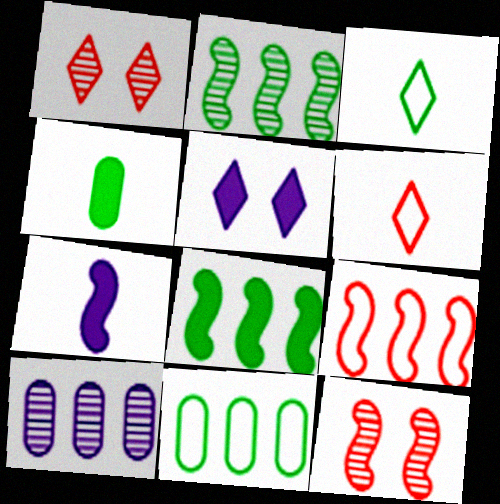[[1, 7, 11]]